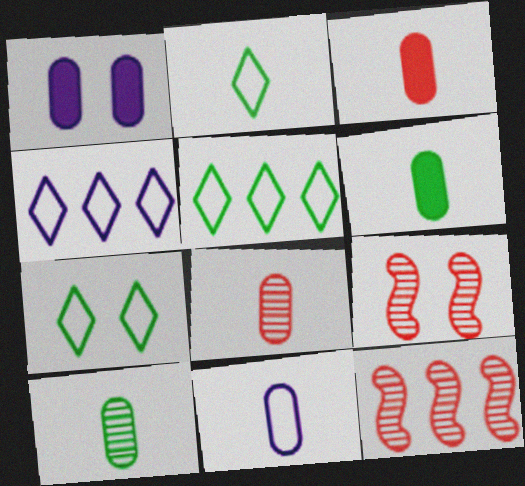[[1, 2, 12], 
[1, 7, 9], 
[2, 5, 7], 
[3, 10, 11], 
[4, 6, 9], 
[6, 8, 11]]